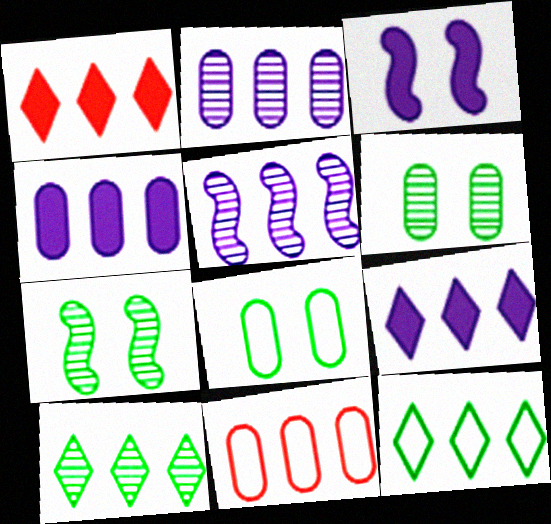[]